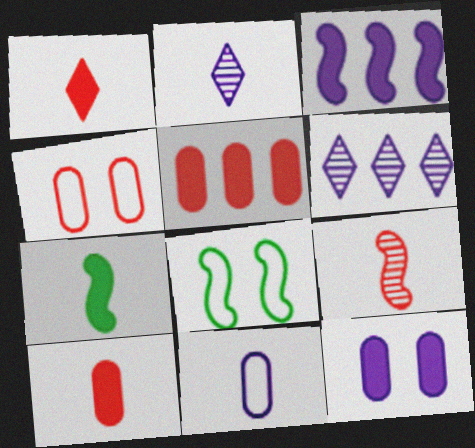[[2, 5, 8], 
[3, 8, 9], 
[4, 6, 7], 
[6, 8, 10]]